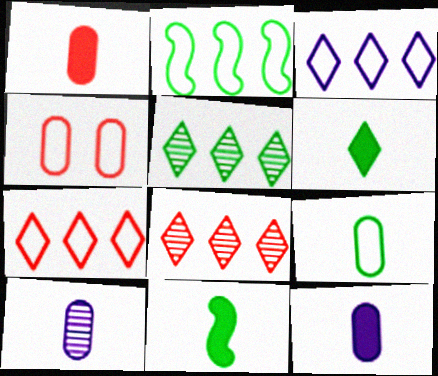[[1, 9, 10]]